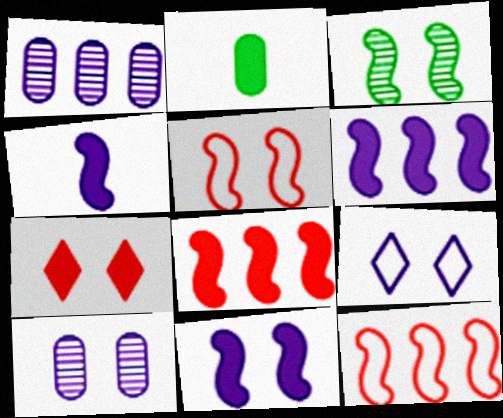[[1, 4, 9], 
[2, 6, 7], 
[3, 4, 12], 
[3, 5, 11], 
[4, 6, 11], 
[9, 10, 11]]